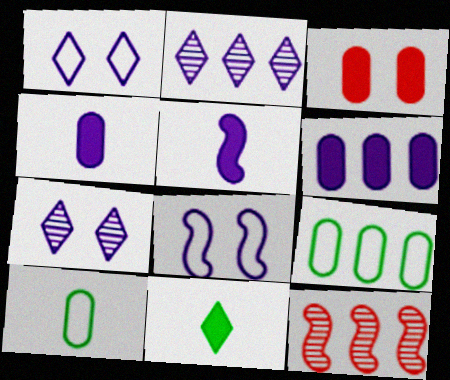[[2, 4, 8]]